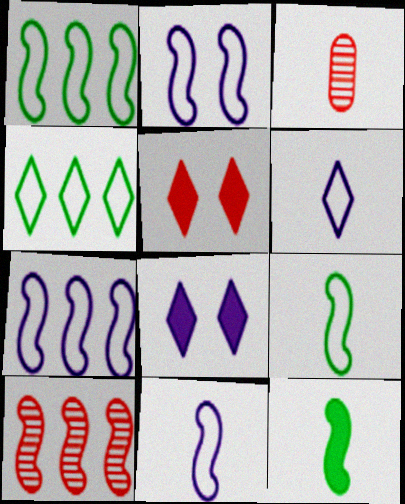[[1, 3, 8], 
[2, 7, 11], 
[2, 10, 12], 
[3, 6, 12]]